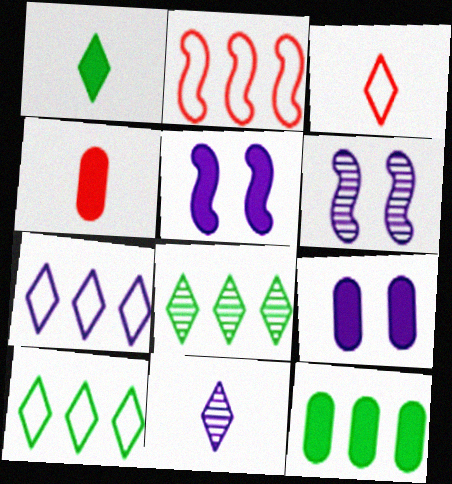[[1, 3, 11], 
[3, 6, 12], 
[4, 6, 10], 
[4, 9, 12]]